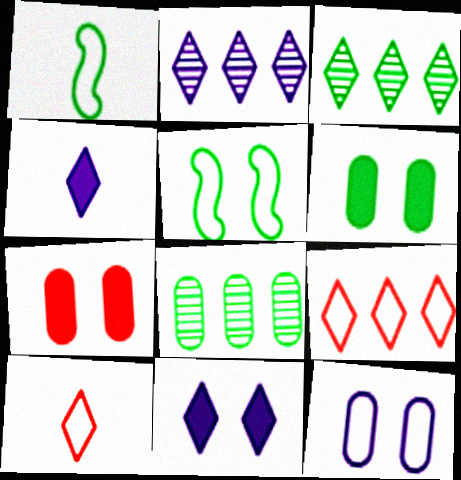[[1, 2, 7], 
[1, 3, 6], 
[1, 9, 12], 
[3, 10, 11]]